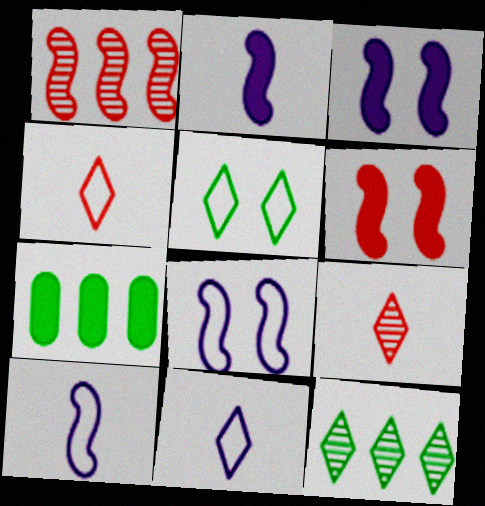[[7, 8, 9]]